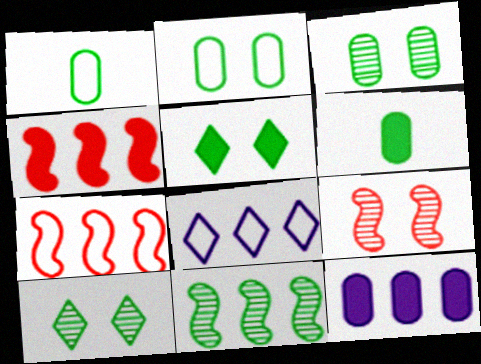[[1, 5, 11], 
[6, 8, 9]]